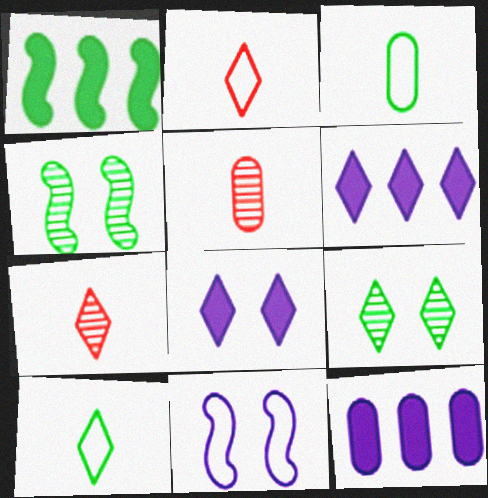[[1, 3, 9], 
[2, 4, 12], 
[2, 6, 9]]